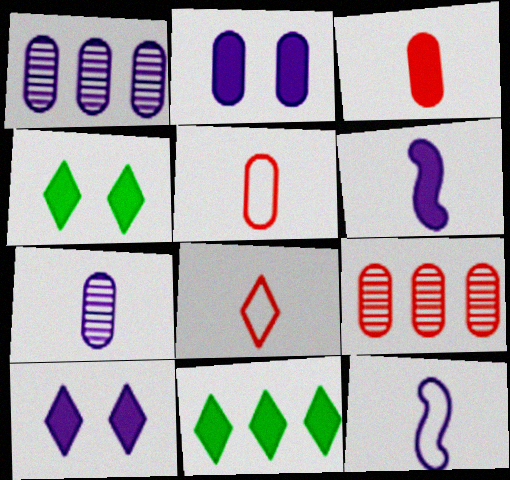[[1, 10, 12], 
[4, 9, 12]]